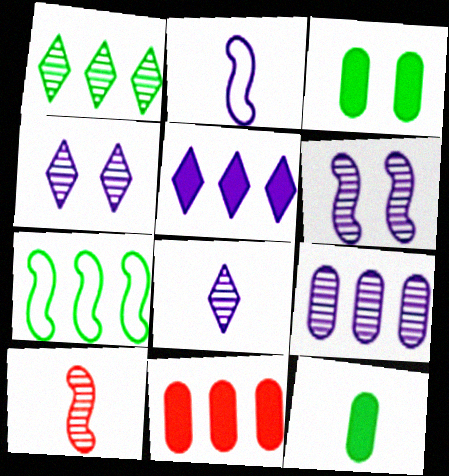[[6, 8, 9]]